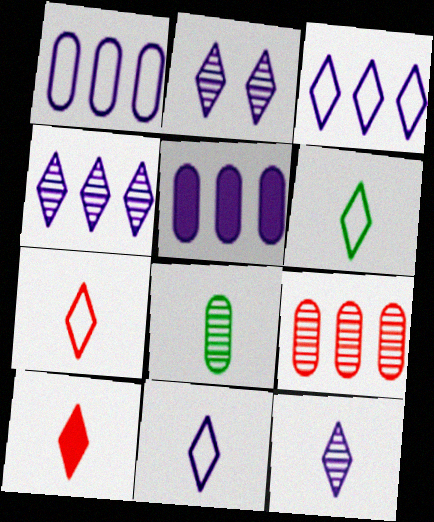[[2, 4, 12], 
[6, 7, 11], 
[6, 10, 12]]